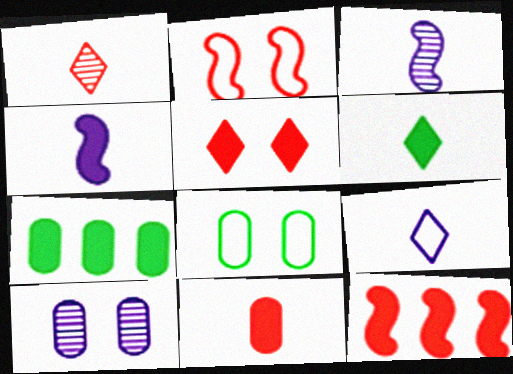[[1, 6, 9], 
[4, 5, 7], 
[4, 6, 11], 
[5, 11, 12]]